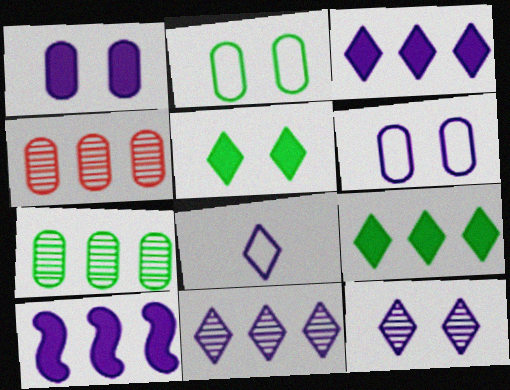[[3, 8, 12]]